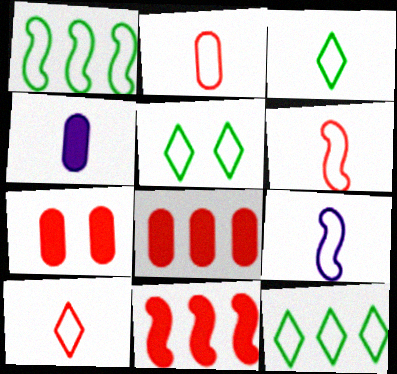[[2, 3, 9], 
[2, 6, 10], 
[3, 5, 12]]